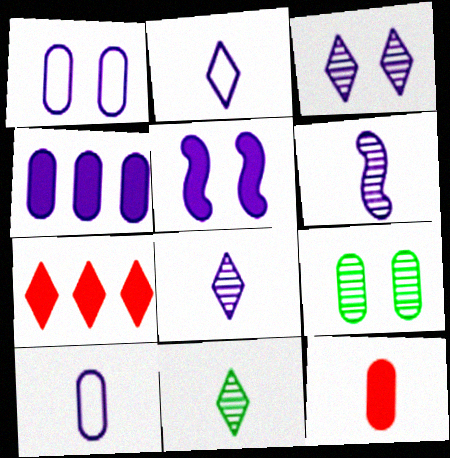[[1, 3, 5]]